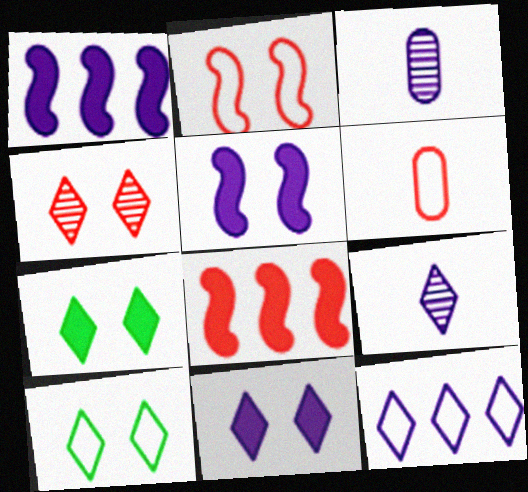[[3, 5, 12], 
[3, 8, 10], 
[4, 6, 8], 
[4, 10, 11], 
[9, 11, 12]]